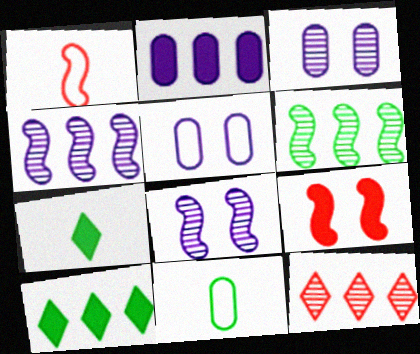[[1, 3, 10], 
[2, 7, 9]]